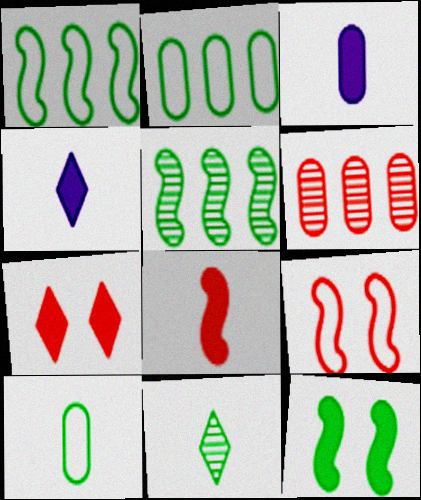[[2, 11, 12]]